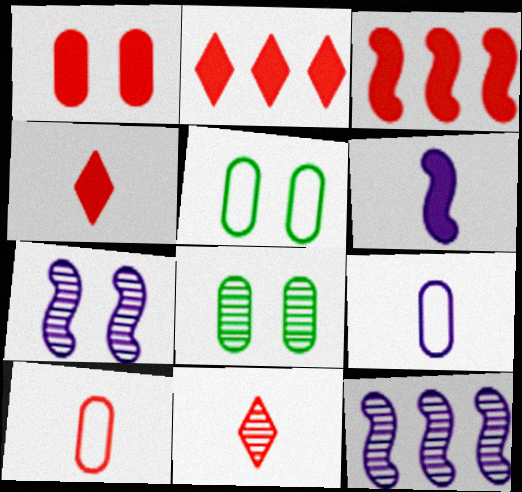[[1, 3, 4], 
[4, 5, 12], 
[8, 11, 12]]